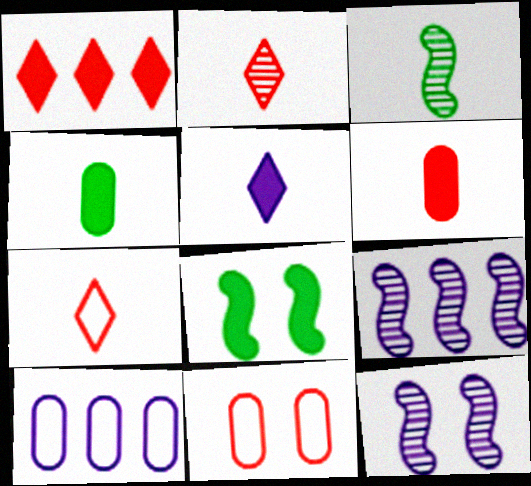[[2, 8, 10], 
[5, 10, 12]]